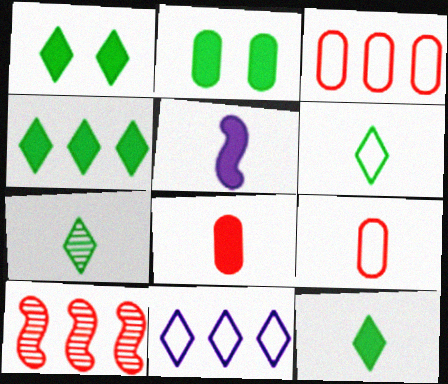[[1, 4, 12], 
[5, 7, 9], 
[5, 8, 12], 
[6, 7, 12]]